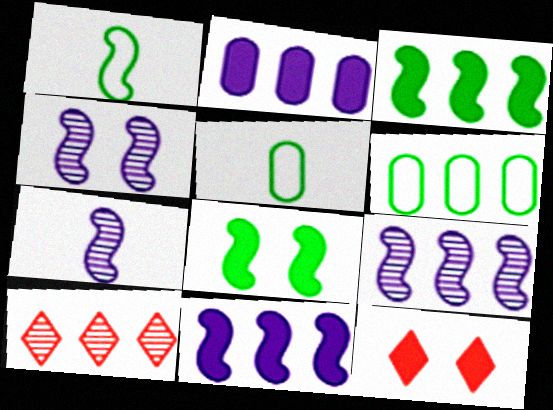[[4, 7, 9], 
[5, 9, 12], 
[6, 7, 12], 
[6, 10, 11]]